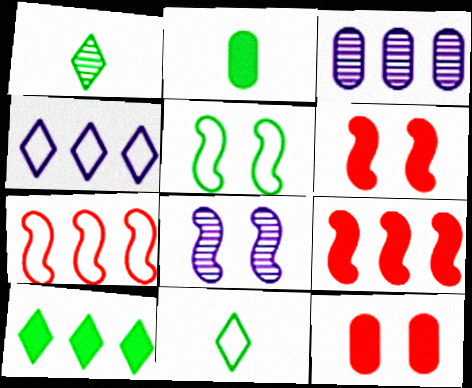[[3, 6, 11], 
[3, 7, 10], 
[5, 6, 8]]